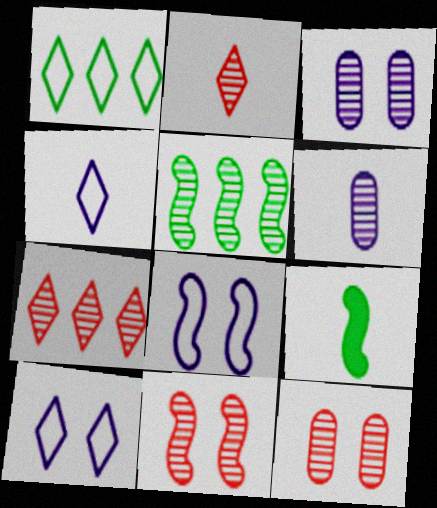[[2, 3, 5]]